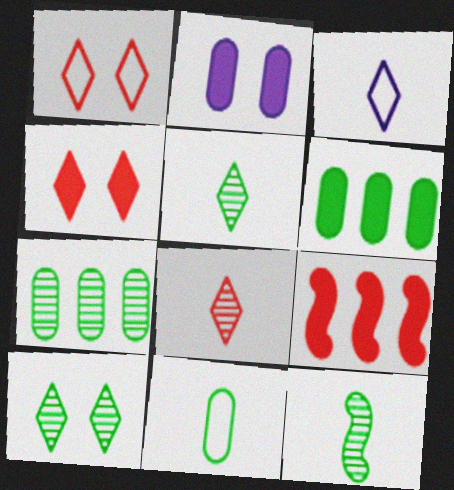[[7, 10, 12]]